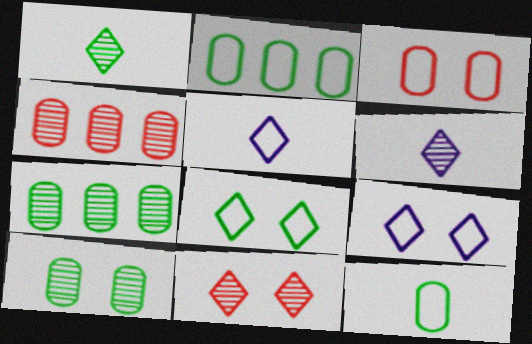[]